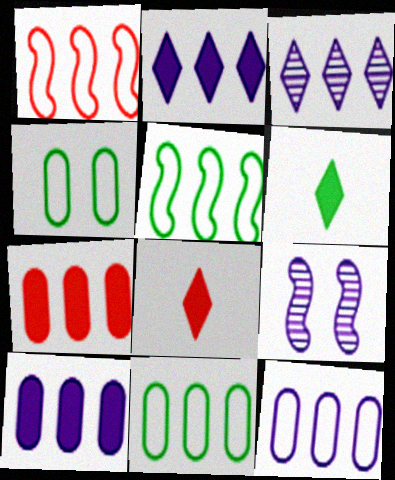[[3, 5, 7], 
[8, 9, 11]]